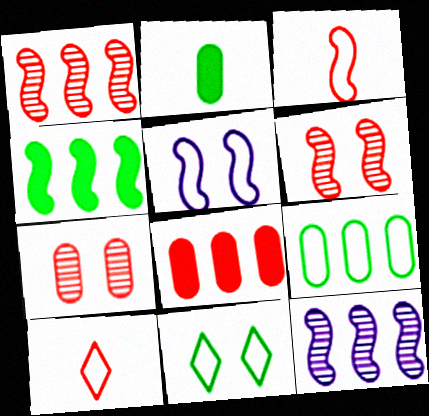[[5, 9, 10], 
[6, 8, 10]]